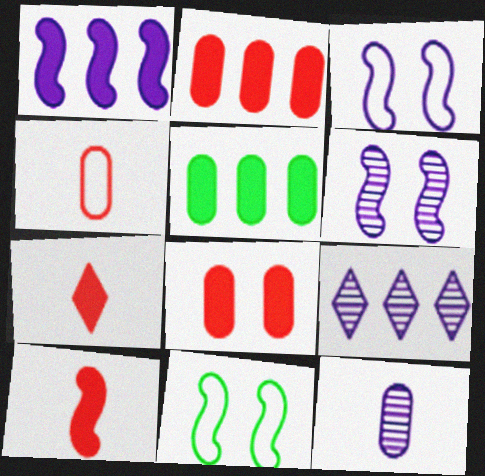[[6, 9, 12]]